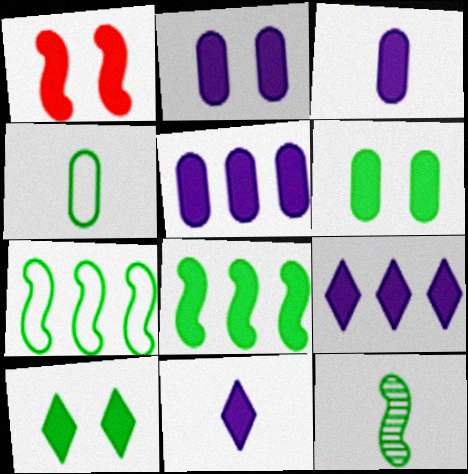[[1, 2, 10], 
[2, 3, 5]]